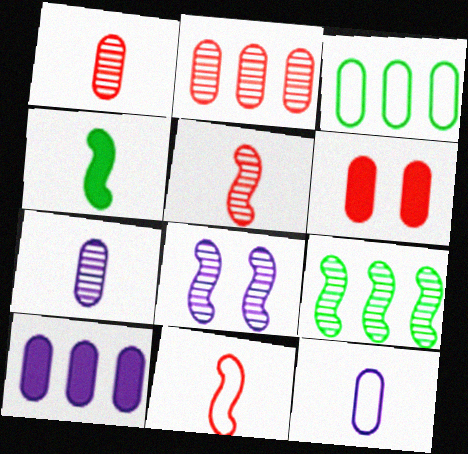[[2, 3, 10], 
[3, 6, 7], 
[5, 8, 9]]